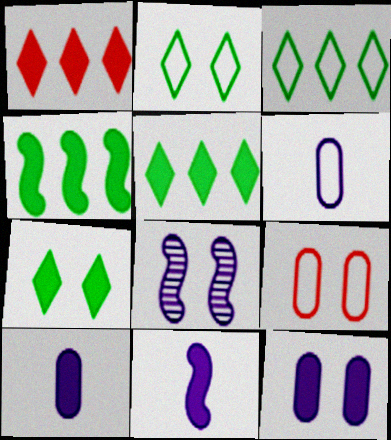[[7, 8, 9]]